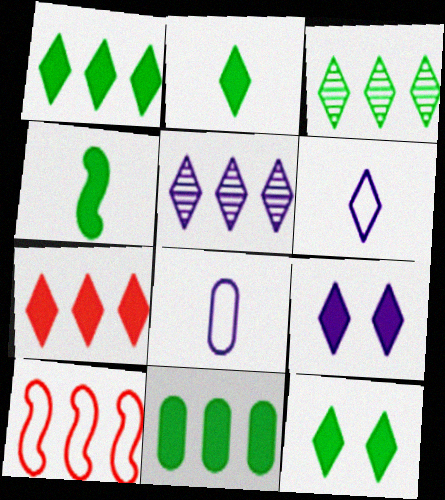[[1, 2, 12], 
[2, 7, 9], 
[4, 11, 12], 
[5, 6, 9], 
[5, 10, 11]]